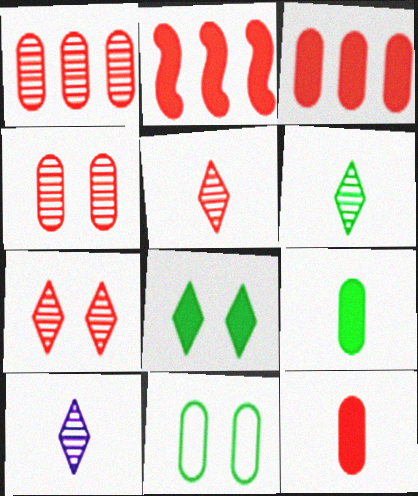[[2, 10, 11], 
[5, 6, 10]]